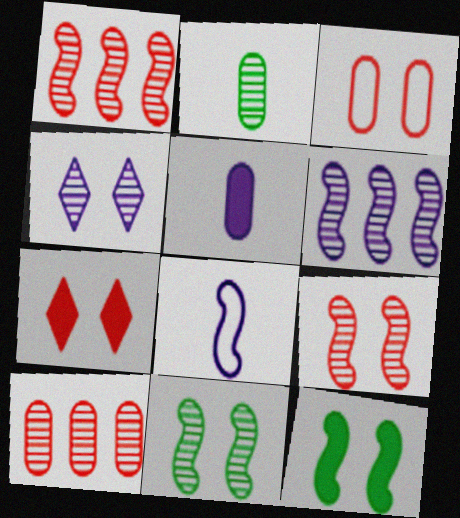[[1, 2, 4], 
[1, 8, 12], 
[3, 4, 12], 
[3, 7, 9]]